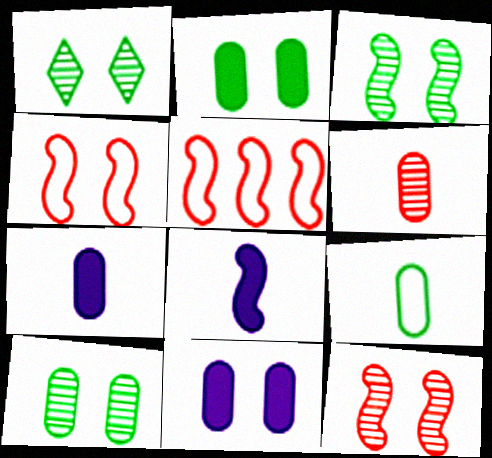[[1, 3, 10], 
[1, 4, 11], 
[1, 5, 7], 
[3, 5, 8], 
[6, 7, 9]]